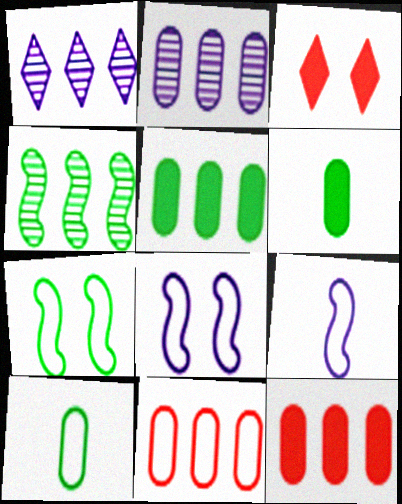[[2, 5, 11]]